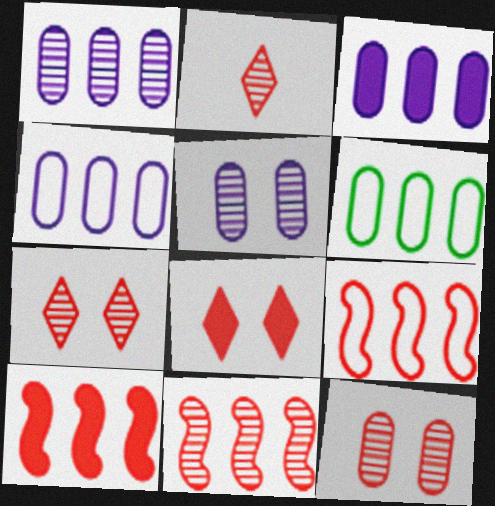[[1, 3, 4], 
[2, 11, 12], 
[9, 10, 11]]